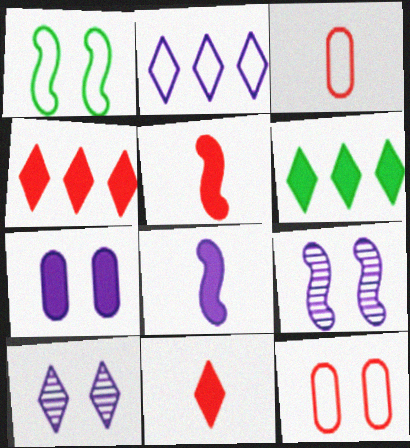[[1, 2, 3], 
[3, 6, 9], 
[5, 6, 7]]